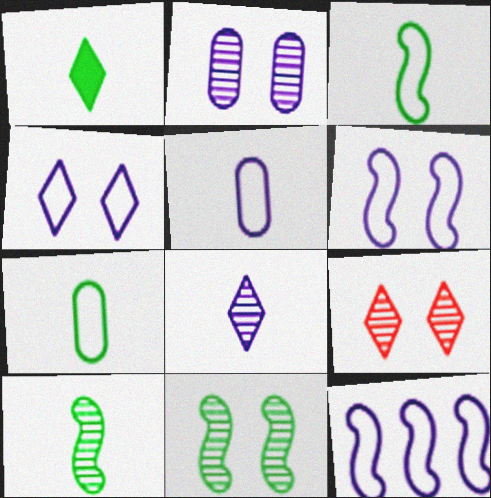[[1, 7, 10], 
[2, 9, 11], 
[4, 5, 12]]